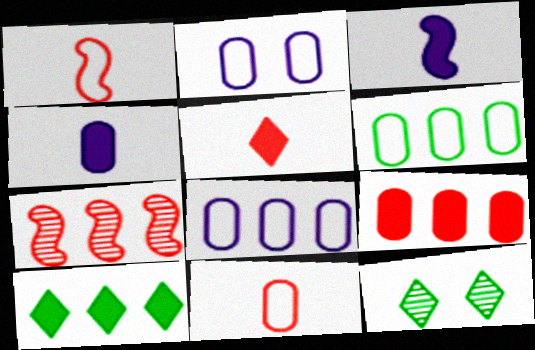[[2, 6, 11], 
[7, 8, 10]]